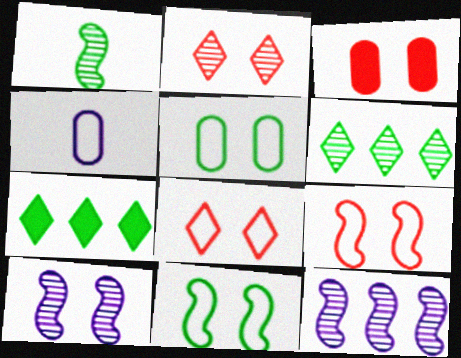[[1, 5, 7], 
[2, 3, 9]]